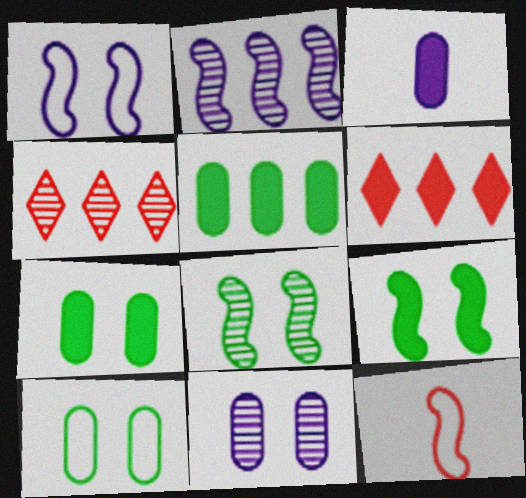[[2, 9, 12], 
[3, 6, 9]]